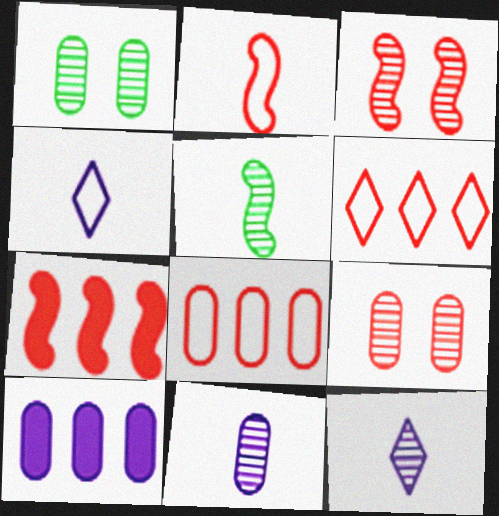[[1, 4, 7], 
[2, 3, 7]]